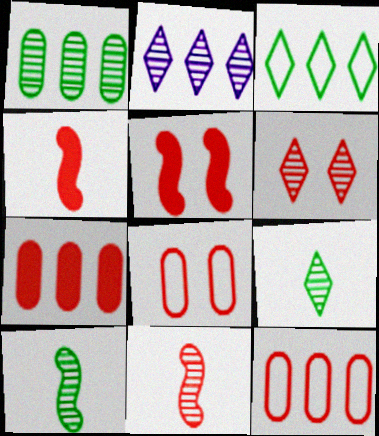[[2, 6, 9], 
[4, 6, 12], 
[5, 6, 8]]